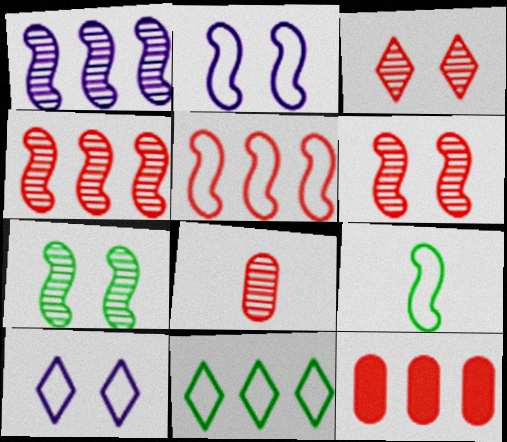[[1, 11, 12], 
[2, 5, 9], 
[3, 4, 8]]